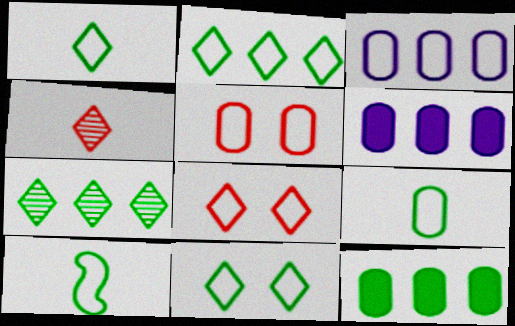[[1, 2, 11], 
[1, 9, 10], 
[3, 5, 9], 
[3, 8, 10]]